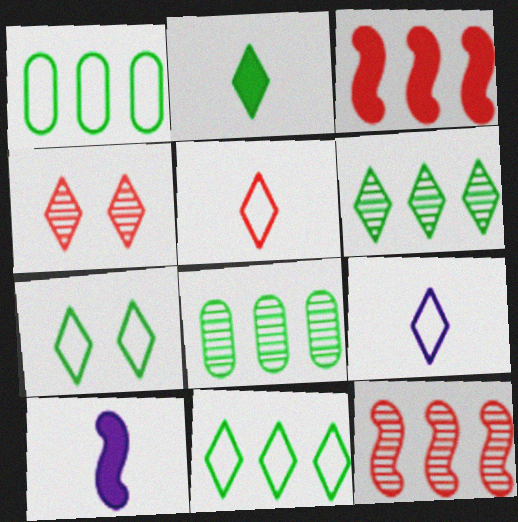[[1, 4, 10], 
[2, 6, 7]]